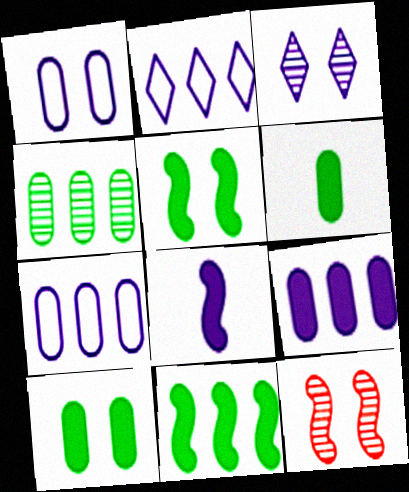[[2, 6, 12], 
[3, 7, 8]]